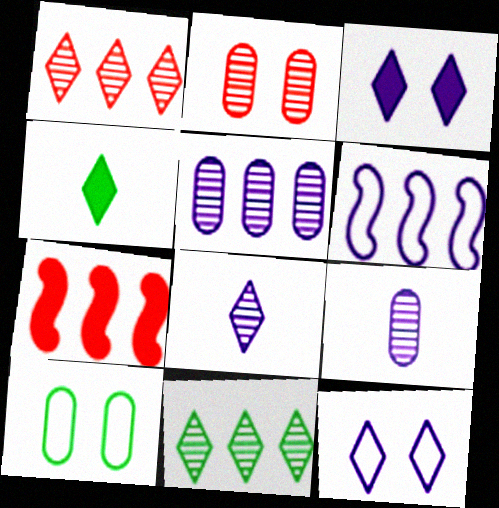[[1, 4, 12], 
[2, 4, 6], 
[3, 6, 9], 
[7, 8, 10]]